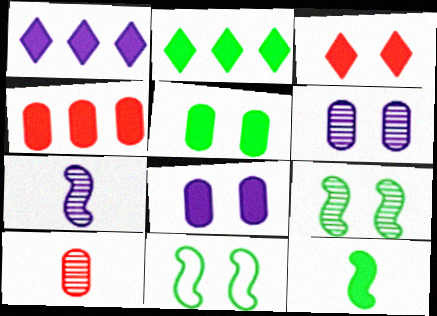[[1, 10, 11], 
[2, 5, 12], 
[3, 6, 11]]